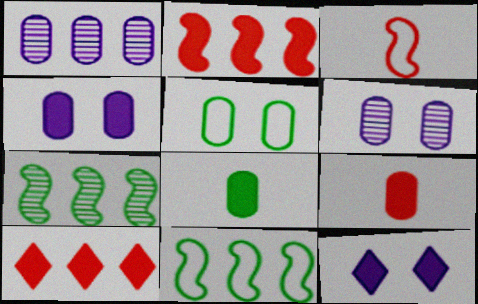[[1, 5, 9], 
[1, 10, 11], 
[2, 8, 12]]